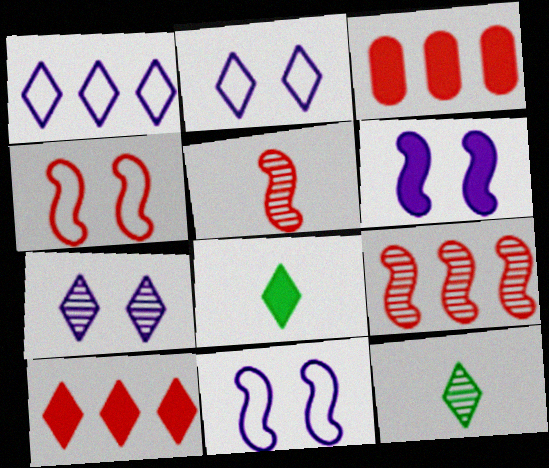[[2, 10, 12], 
[3, 6, 8], 
[3, 11, 12]]